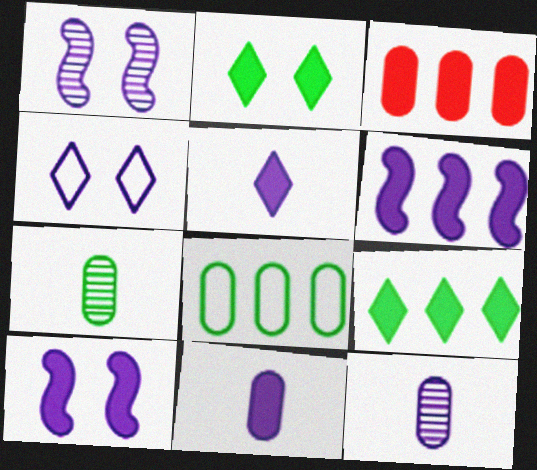[[3, 6, 9], 
[4, 6, 12]]